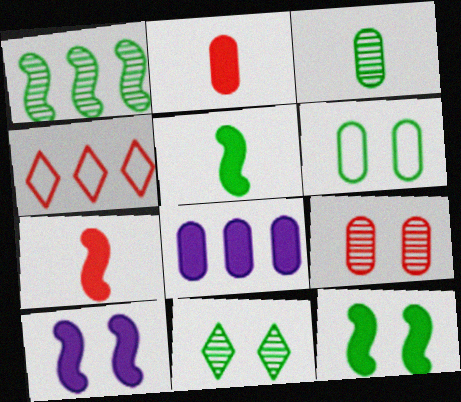[[1, 3, 11], 
[1, 4, 8], 
[3, 4, 10], 
[4, 7, 9], 
[6, 11, 12]]